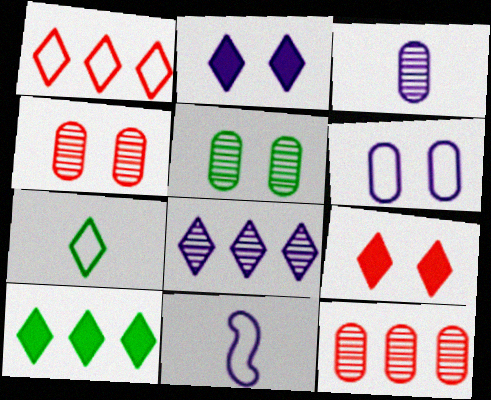[[1, 8, 10], 
[3, 5, 12], 
[4, 10, 11], 
[7, 8, 9]]